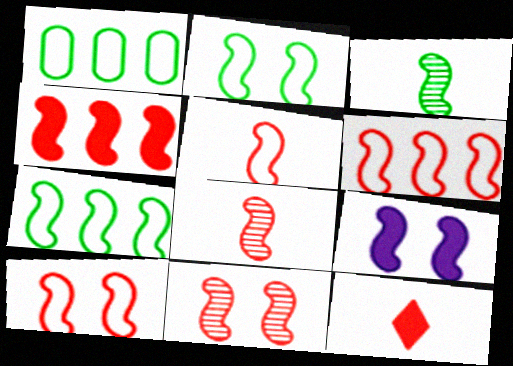[[2, 9, 11], 
[3, 6, 9], 
[4, 5, 11], 
[4, 8, 10], 
[5, 6, 10], 
[7, 8, 9]]